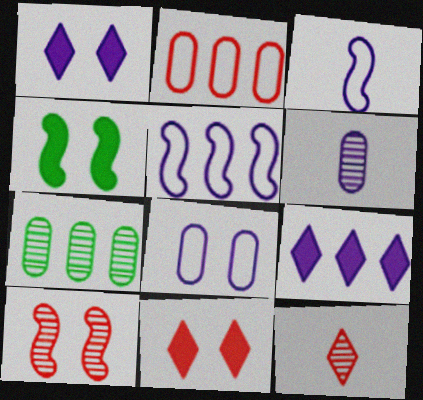[[1, 5, 6], 
[3, 7, 11]]